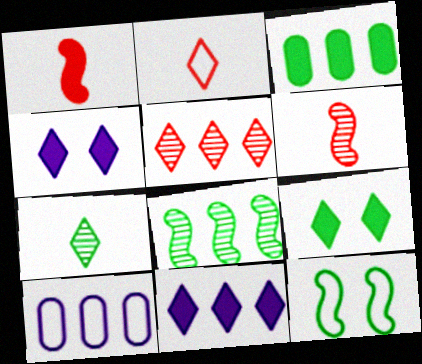[[1, 3, 4], 
[2, 10, 12], 
[3, 7, 12], 
[6, 9, 10]]